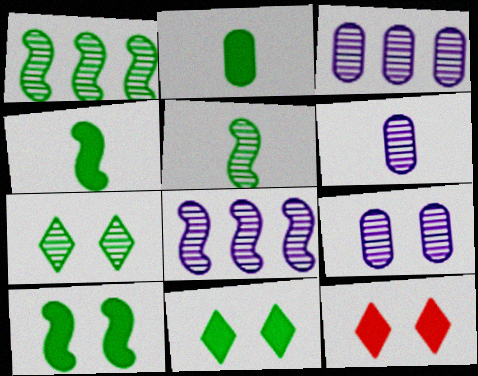[[3, 6, 9]]